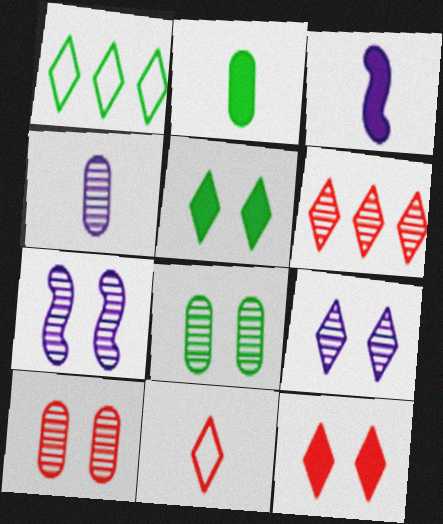[[1, 3, 10], 
[6, 11, 12]]